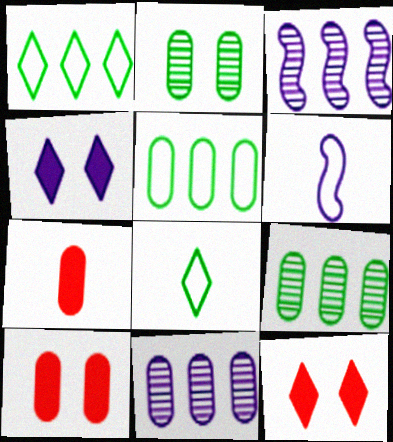[[3, 8, 10], 
[4, 6, 11], 
[6, 9, 12]]